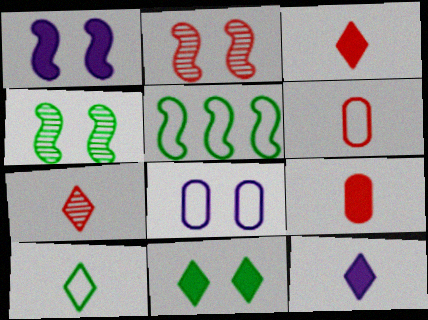[[2, 8, 11], 
[7, 10, 12]]